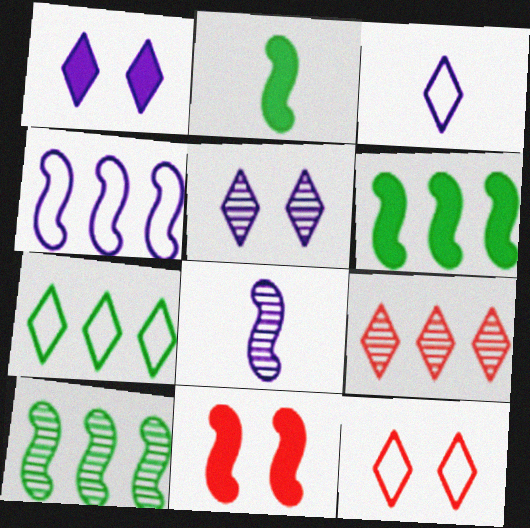[[3, 7, 12]]